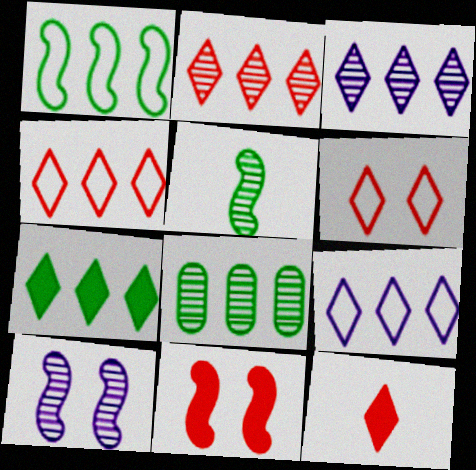[[1, 7, 8], 
[2, 6, 12], 
[2, 7, 9], 
[3, 4, 7]]